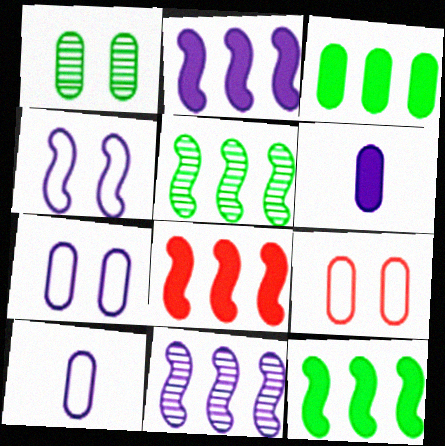[[2, 8, 12]]